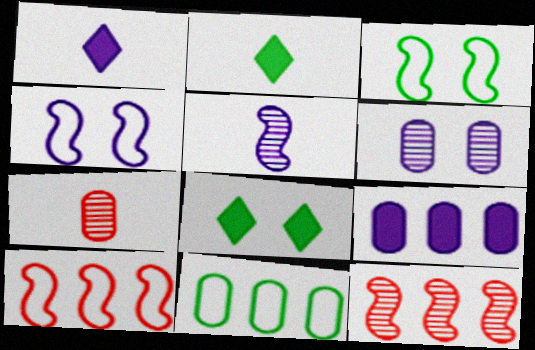[[2, 6, 10]]